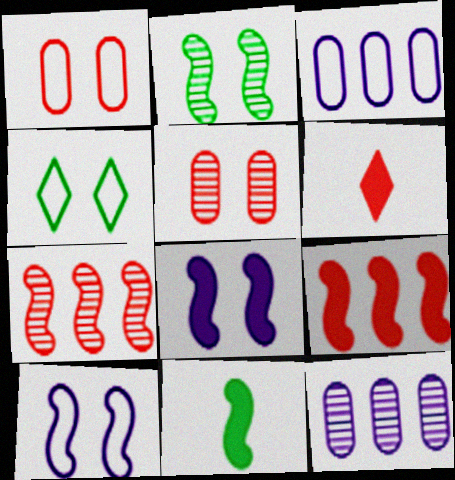[[1, 4, 10], 
[1, 6, 7], 
[2, 3, 6], 
[4, 5, 8], 
[7, 10, 11], 
[8, 9, 11]]